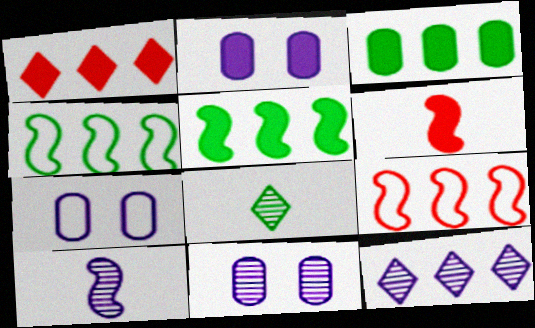[[2, 7, 11], 
[2, 8, 9], 
[3, 9, 12], 
[10, 11, 12]]